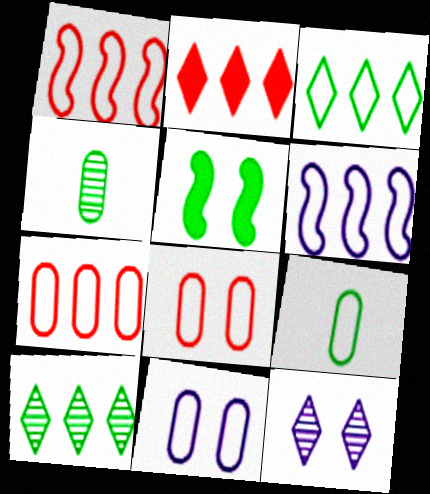[[3, 4, 5], 
[3, 6, 7], 
[5, 8, 12], 
[5, 9, 10], 
[7, 9, 11]]